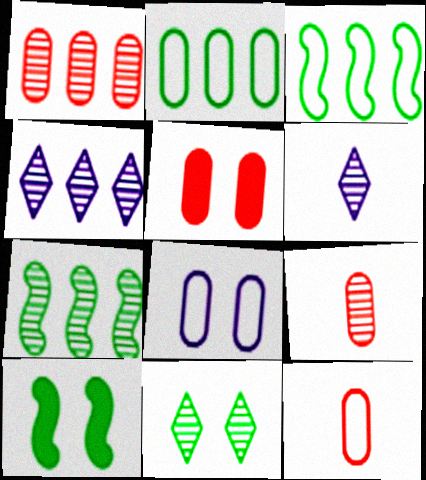[[1, 4, 7], 
[1, 5, 12], 
[2, 8, 12], 
[3, 5, 6], 
[4, 10, 12]]